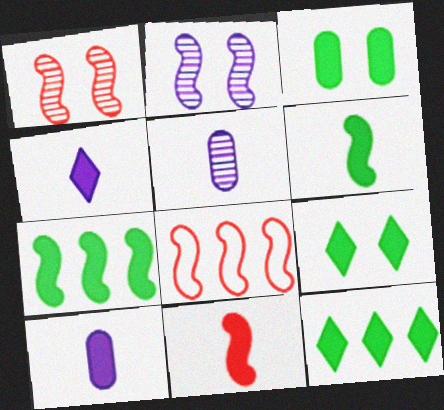[[1, 8, 11], 
[2, 6, 8], 
[3, 6, 12], 
[5, 8, 9]]